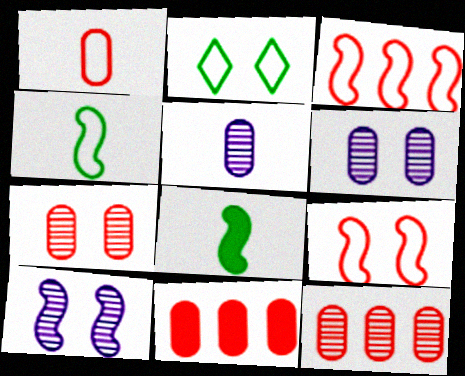[[1, 7, 11], 
[3, 8, 10]]